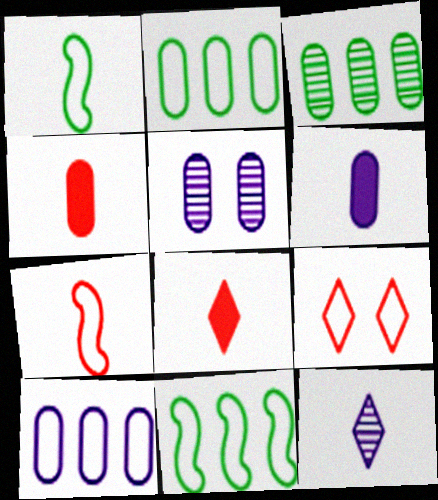[[1, 4, 12], 
[1, 9, 10], 
[2, 4, 5], 
[5, 6, 10], 
[5, 8, 11]]